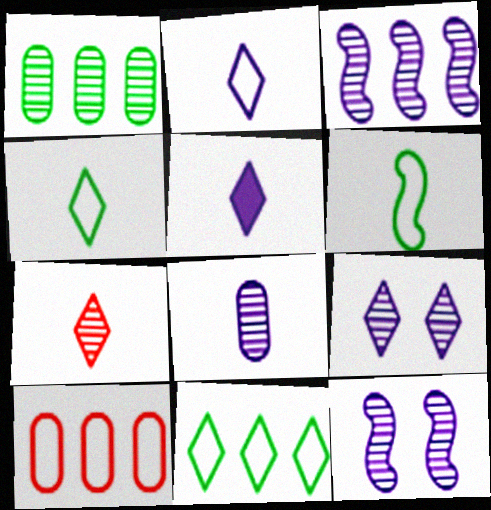[[1, 7, 12], 
[3, 8, 9], 
[4, 5, 7]]